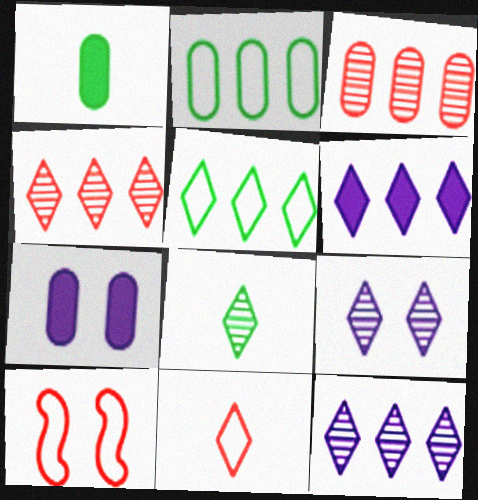[[1, 10, 12], 
[4, 5, 6], 
[4, 8, 9]]